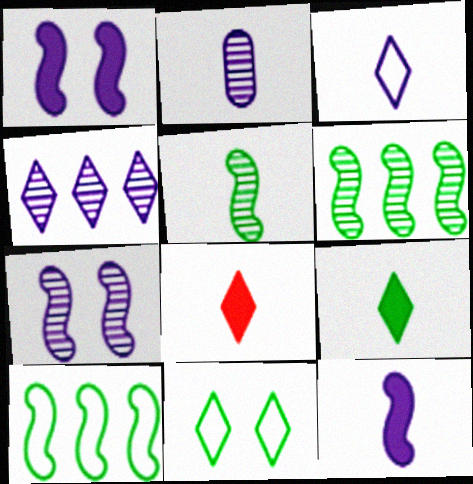[[2, 3, 12], 
[2, 4, 7], 
[4, 8, 11]]